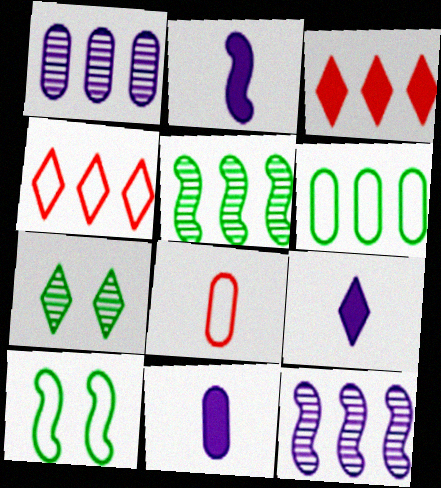[[2, 9, 11], 
[3, 6, 12], 
[4, 7, 9]]